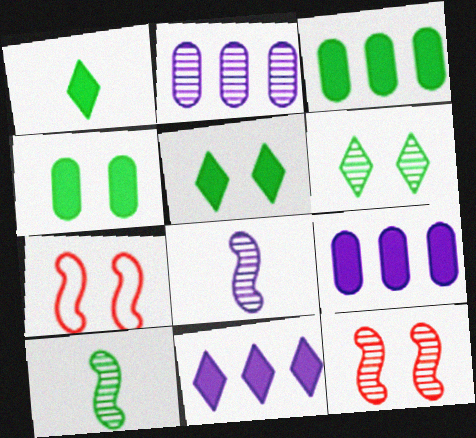[[1, 2, 7]]